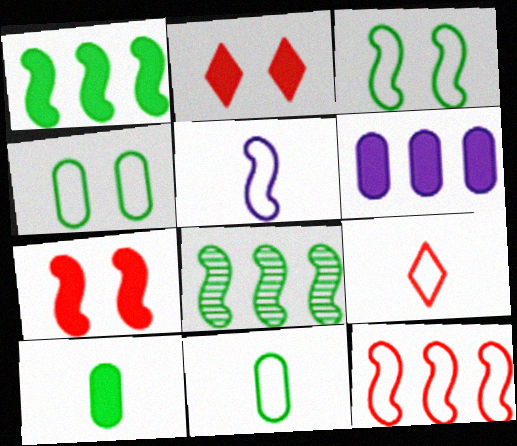[[3, 5, 12], 
[5, 7, 8], 
[5, 9, 11]]